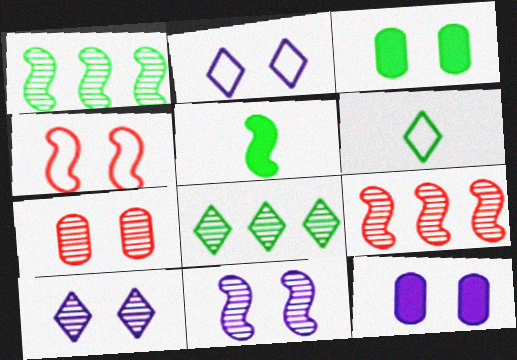[[1, 3, 6], 
[2, 11, 12], 
[3, 4, 10], 
[6, 9, 12]]